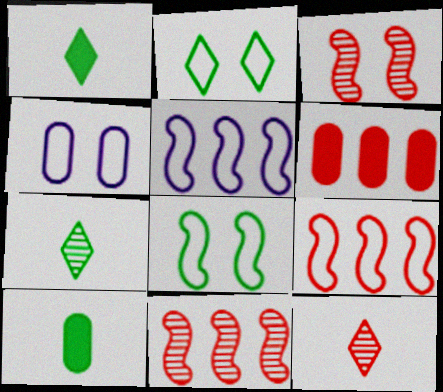[[1, 4, 11]]